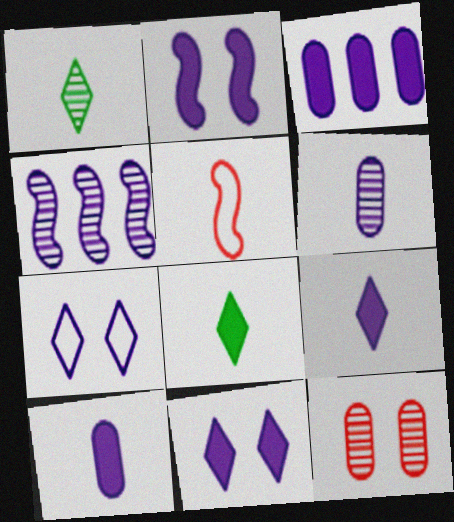[[1, 4, 12], 
[1, 5, 10], 
[2, 3, 9], 
[4, 7, 10], 
[5, 6, 8]]